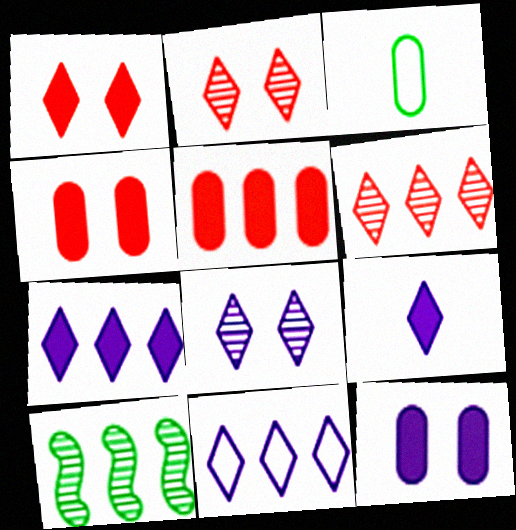[[5, 10, 11], 
[8, 9, 11]]